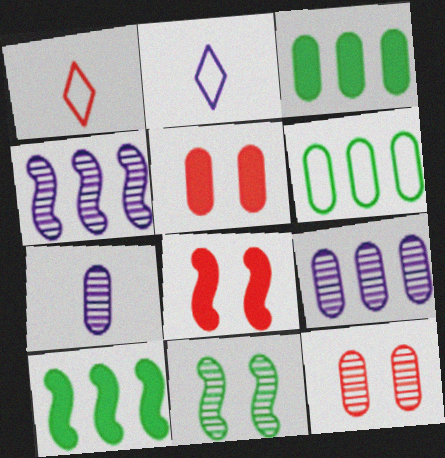[[2, 10, 12], 
[5, 6, 7]]